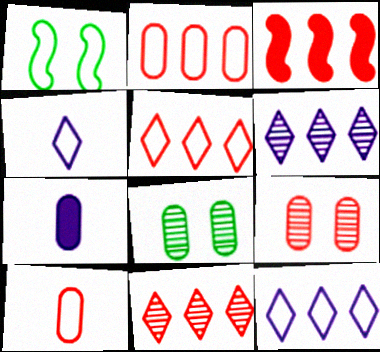[[1, 2, 4], 
[1, 7, 11], 
[1, 10, 12], 
[2, 3, 11], 
[2, 7, 8], 
[3, 4, 8]]